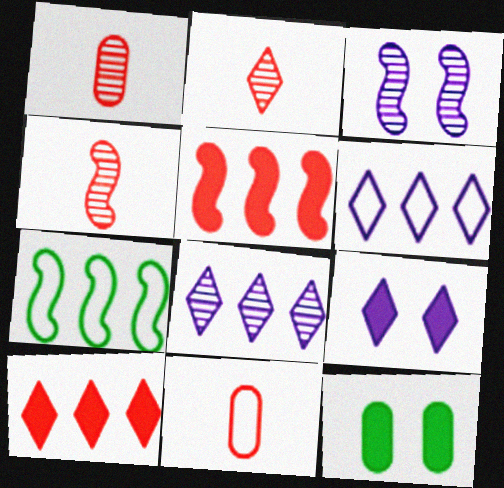[[1, 2, 4], 
[1, 7, 9], 
[4, 6, 12]]